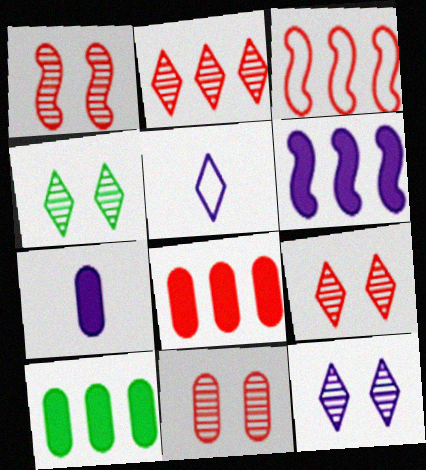[[1, 5, 10], 
[1, 9, 11], 
[2, 3, 8], 
[3, 4, 7], 
[4, 9, 12]]